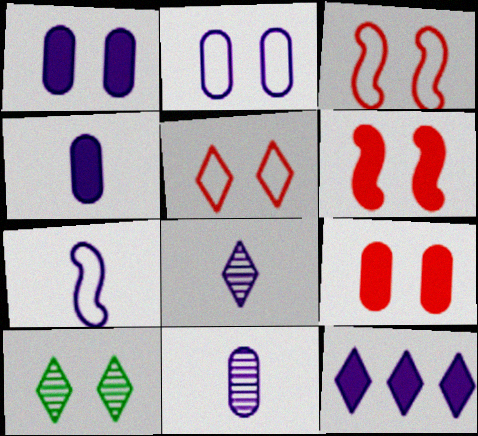[[1, 3, 10], 
[2, 6, 10], 
[4, 7, 8]]